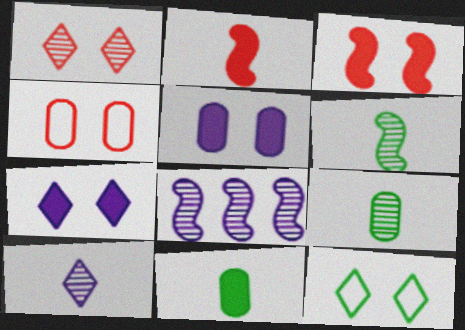[[1, 3, 4], 
[1, 7, 12], 
[1, 8, 9]]